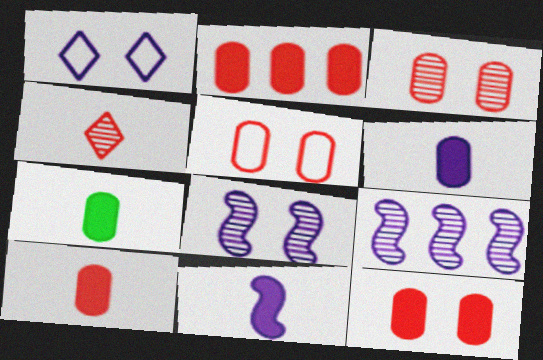[[1, 6, 9], 
[2, 10, 12], 
[3, 5, 12], 
[6, 7, 10]]